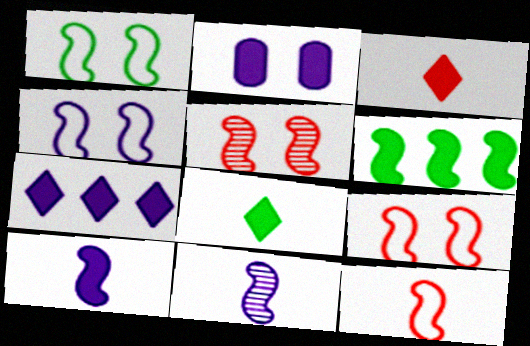[[1, 4, 9], 
[2, 3, 6], 
[2, 7, 10], 
[6, 9, 11]]